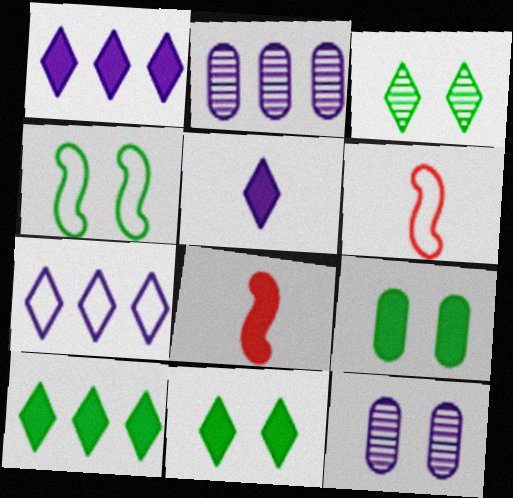[[1, 8, 9], 
[2, 6, 11], 
[3, 4, 9], 
[6, 10, 12]]